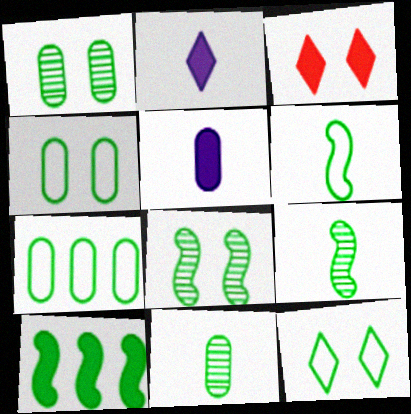[[3, 5, 10], 
[6, 7, 12], 
[6, 8, 10], 
[10, 11, 12]]